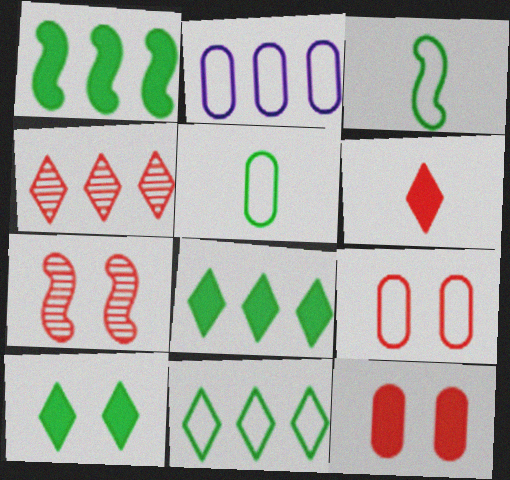[[1, 2, 4], 
[2, 5, 9]]